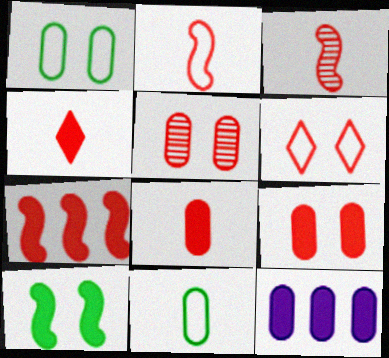[[4, 7, 9], 
[4, 10, 12], 
[5, 11, 12]]